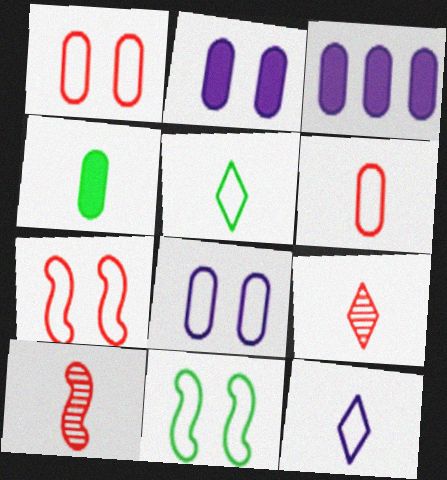[[3, 9, 11], 
[4, 10, 12]]